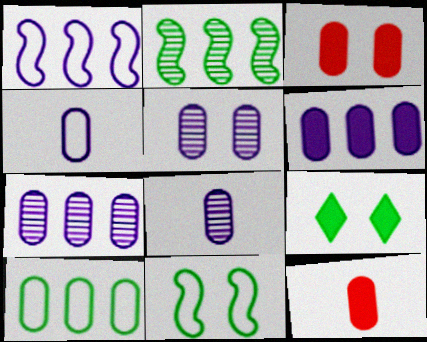[[3, 8, 10], 
[4, 5, 6], 
[5, 7, 8], 
[5, 10, 12]]